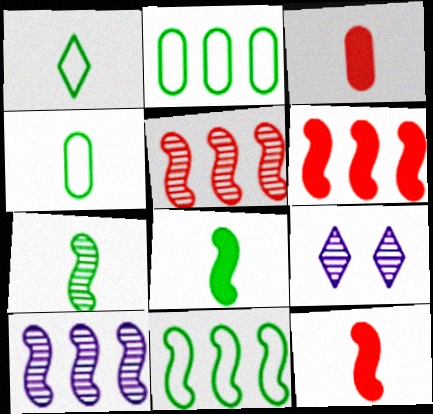[[2, 9, 12], 
[3, 9, 11], 
[4, 6, 9], 
[6, 10, 11]]